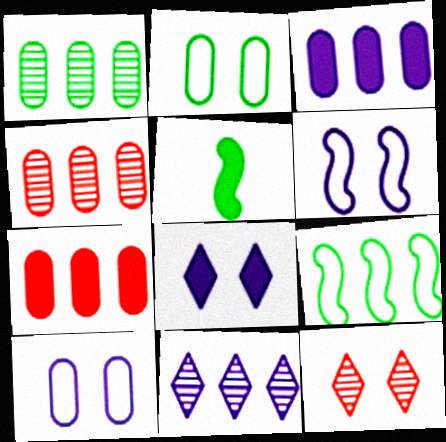[[5, 7, 8], 
[7, 9, 11]]